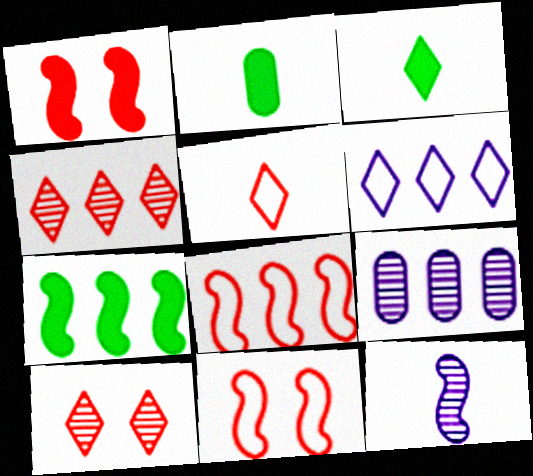[[2, 5, 12], 
[3, 6, 10], 
[3, 9, 11], 
[7, 11, 12]]